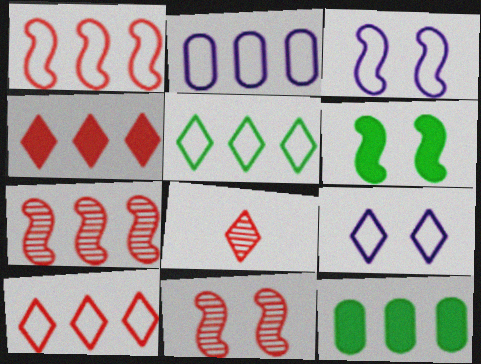[[1, 2, 5], 
[2, 6, 8], 
[3, 6, 11], 
[3, 8, 12]]